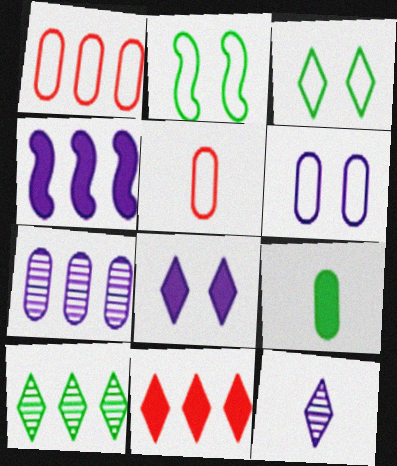[[1, 4, 10], 
[2, 9, 10], 
[3, 11, 12], 
[4, 6, 12]]